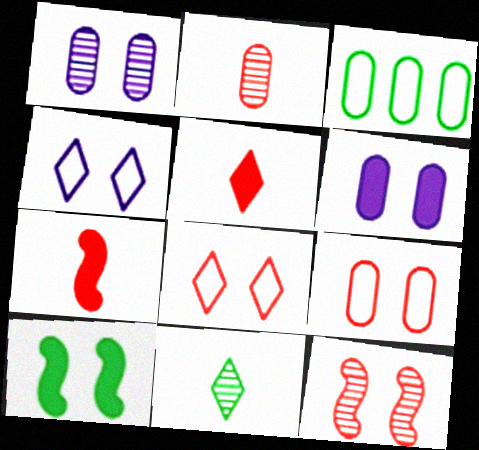[[1, 8, 10], 
[2, 3, 6], 
[3, 10, 11]]